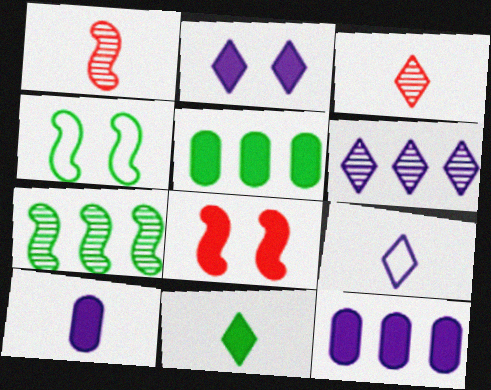[[2, 6, 9], 
[3, 4, 12], 
[3, 9, 11], 
[8, 11, 12]]